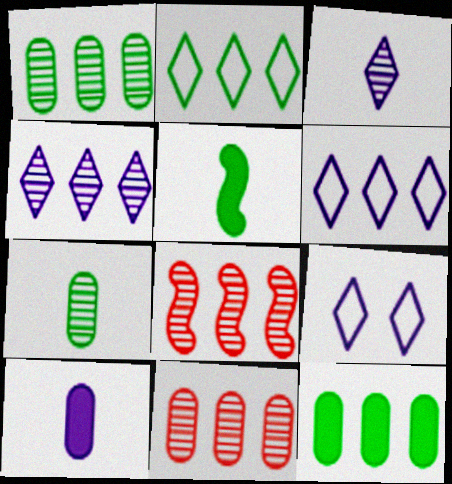[[1, 4, 8], 
[5, 9, 11], 
[6, 8, 12]]